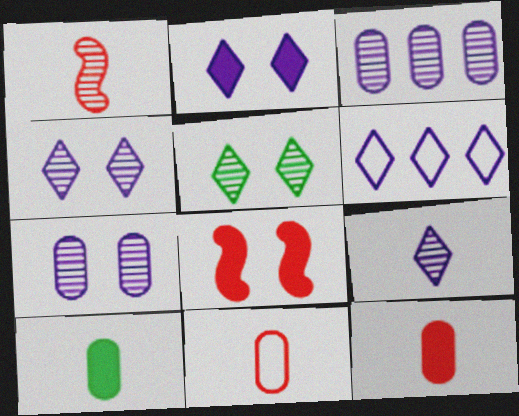[[1, 3, 5], 
[2, 6, 9]]